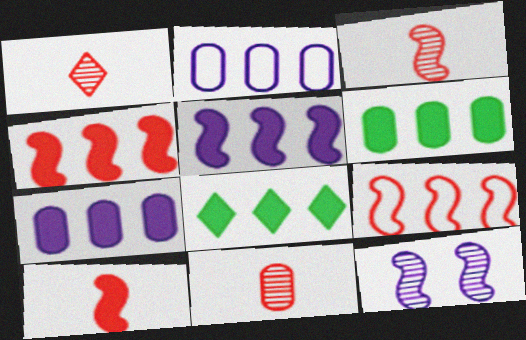[[1, 3, 11], 
[4, 7, 8]]